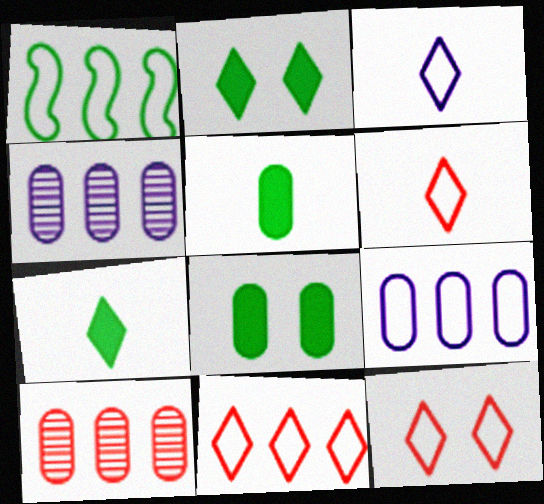[[1, 9, 11], 
[6, 11, 12]]